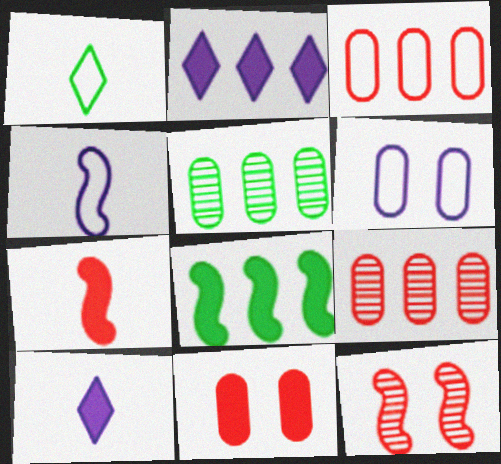[[4, 8, 12], 
[8, 10, 11]]